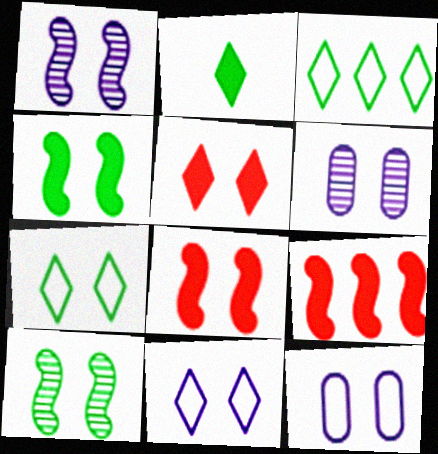[[5, 10, 12], 
[6, 7, 8]]